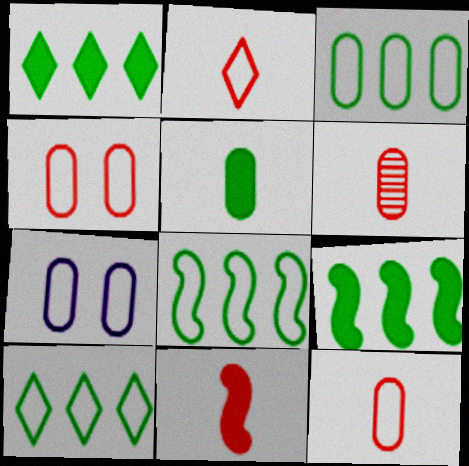[[2, 6, 11], 
[2, 7, 8], 
[3, 7, 12], 
[3, 8, 10]]